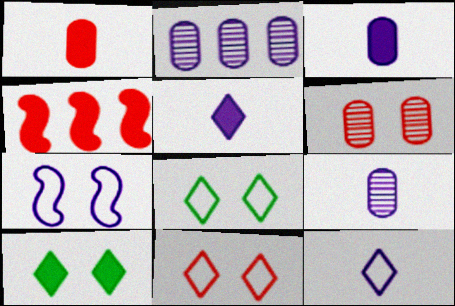[[2, 5, 7], 
[3, 4, 10], 
[4, 8, 9], 
[6, 7, 10]]